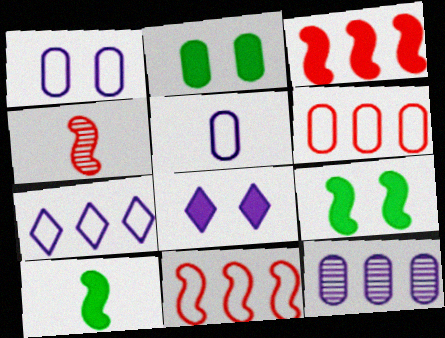[[2, 4, 7]]